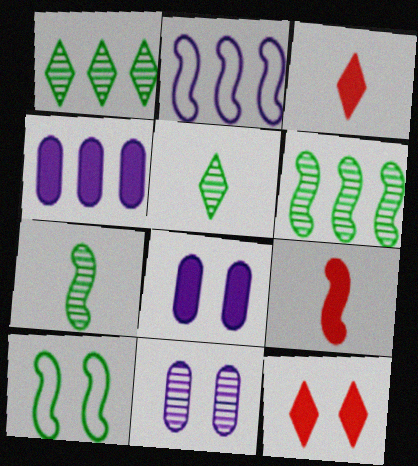[[10, 11, 12]]